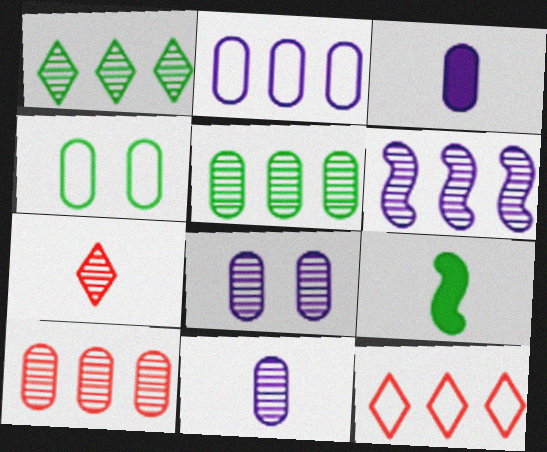[[1, 4, 9], 
[1, 6, 10], 
[2, 3, 8], 
[3, 4, 10], 
[8, 9, 12]]